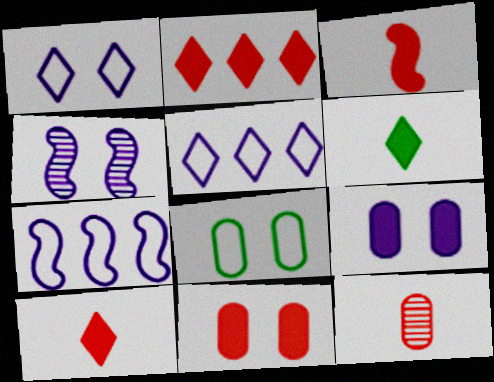[[1, 4, 9], 
[2, 3, 11]]